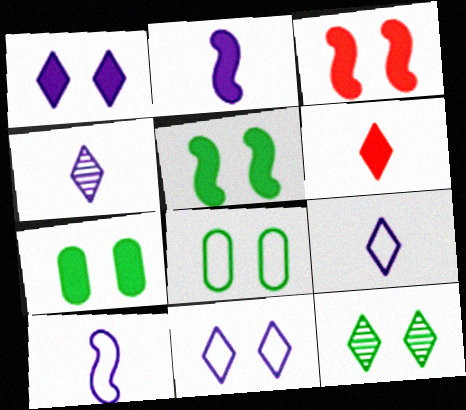[[1, 3, 7], 
[5, 8, 12]]